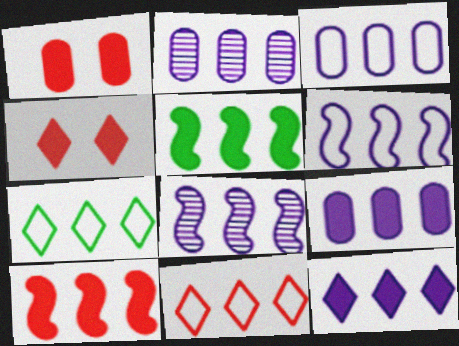[[2, 3, 9], 
[2, 5, 11], 
[2, 6, 12], 
[2, 7, 10], 
[3, 8, 12]]